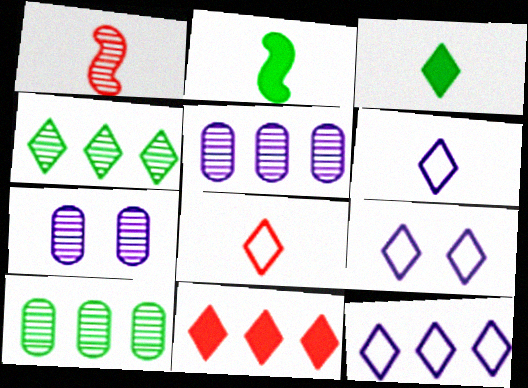[[1, 4, 7], 
[4, 11, 12], 
[6, 9, 12]]